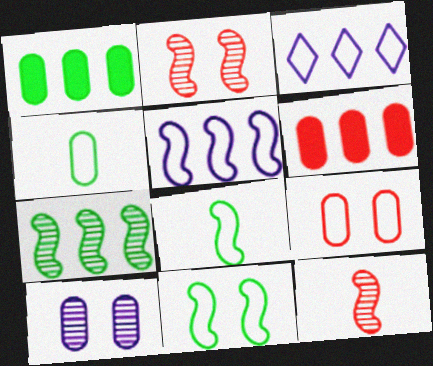[[3, 6, 7], 
[3, 8, 9], 
[4, 6, 10]]